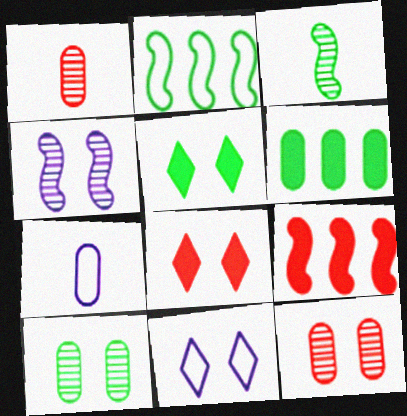[[6, 7, 12]]